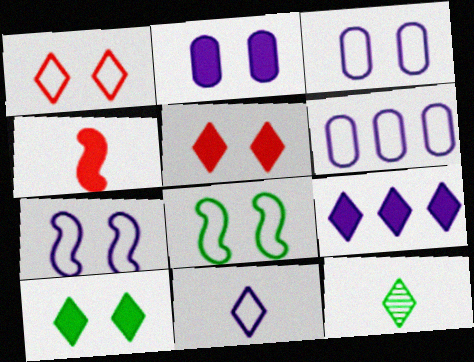[[1, 3, 8], 
[1, 9, 12], 
[6, 7, 11]]